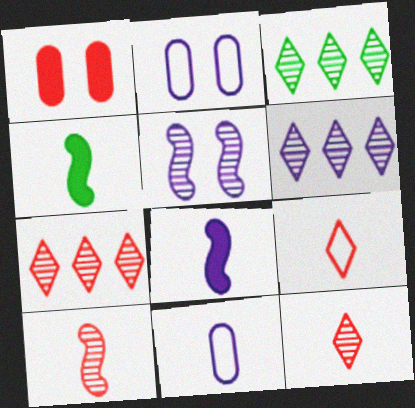[[2, 4, 7], 
[2, 6, 8], 
[3, 6, 7], 
[4, 11, 12]]